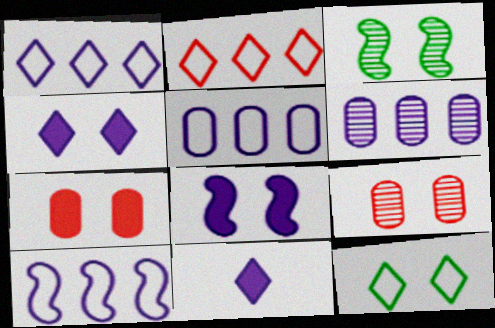[[1, 5, 10], 
[8, 9, 12]]